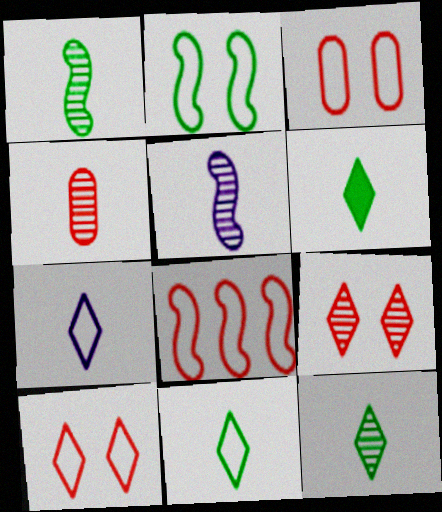[[4, 5, 12], 
[6, 11, 12]]